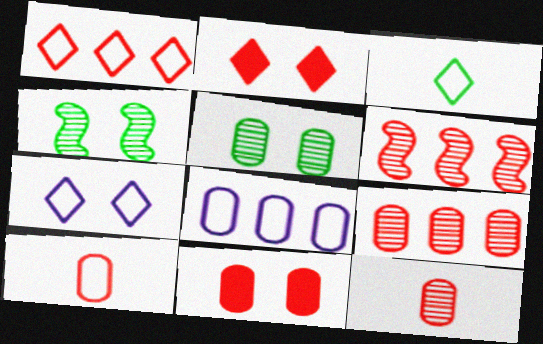[[1, 3, 7], 
[2, 6, 10], 
[4, 7, 11], 
[9, 10, 11]]